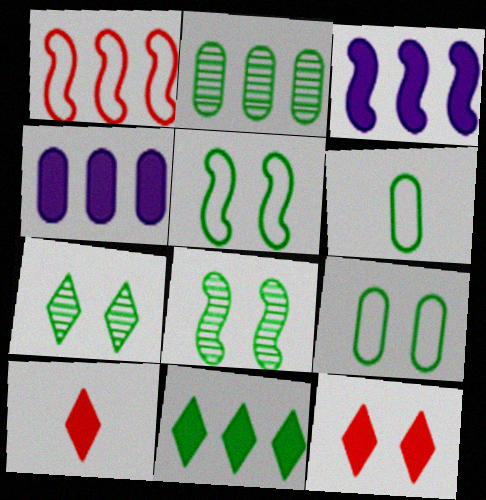[[6, 8, 11]]